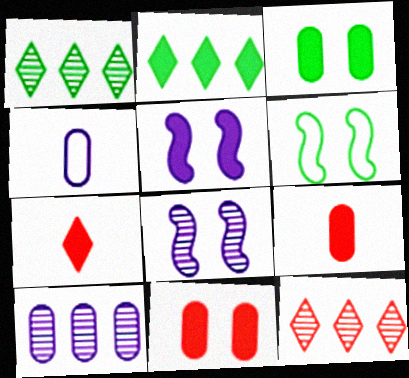[[2, 5, 9], 
[6, 7, 10]]